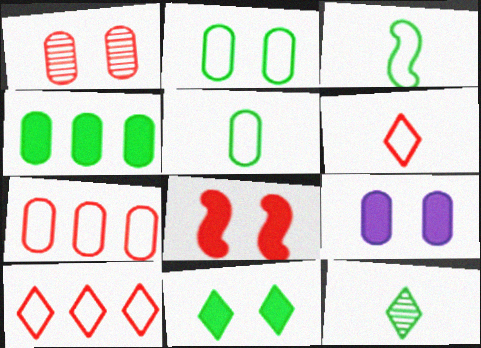[[1, 2, 9], 
[8, 9, 11]]